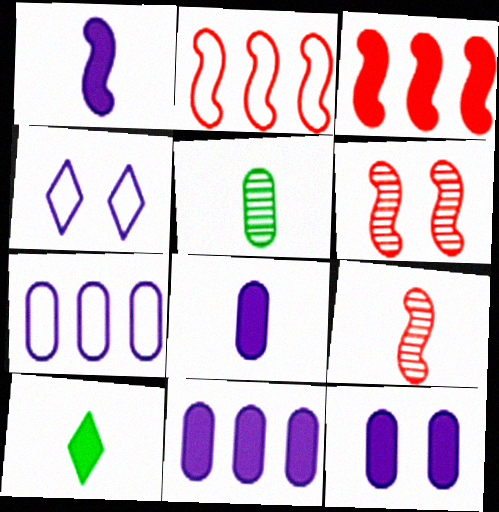[[3, 4, 5], 
[3, 10, 12], 
[6, 7, 10], 
[8, 11, 12]]